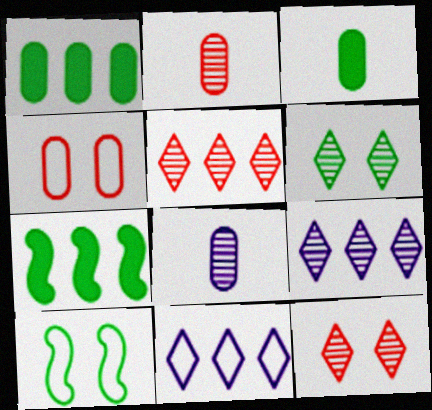[[1, 4, 8]]